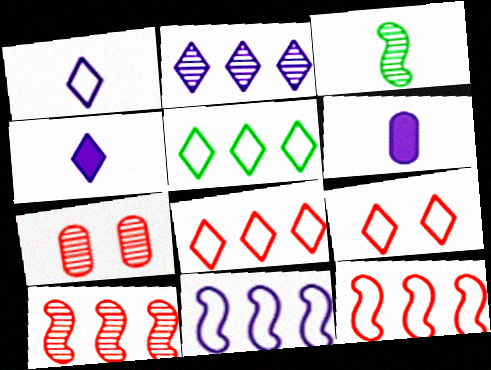[[1, 5, 9], 
[2, 3, 7]]